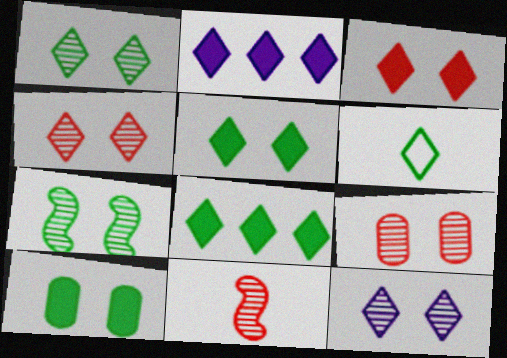[[1, 4, 12], 
[1, 6, 8], 
[2, 4, 6], 
[7, 9, 12]]